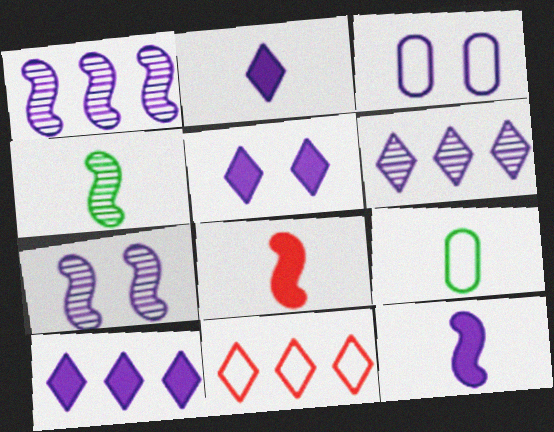[[1, 2, 3], 
[2, 5, 10], 
[3, 5, 7], 
[3, 6, 12]]